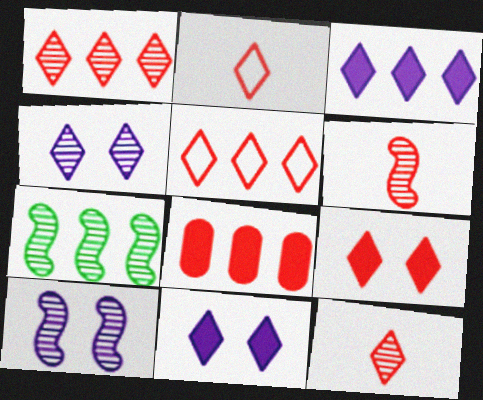[[1, 2, 9], 
[5, 9, 12], 
[6, 7, 10]]